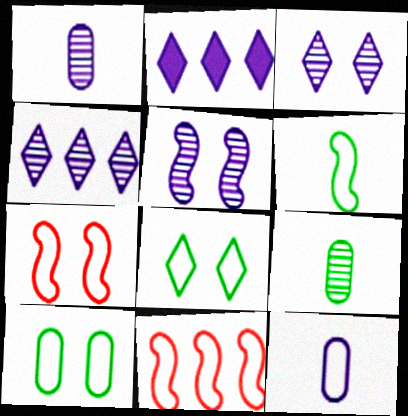[[1, 4, 5], 
[2, 5, 12], 
[2, 7, 9], 
[8, 11, 12]]